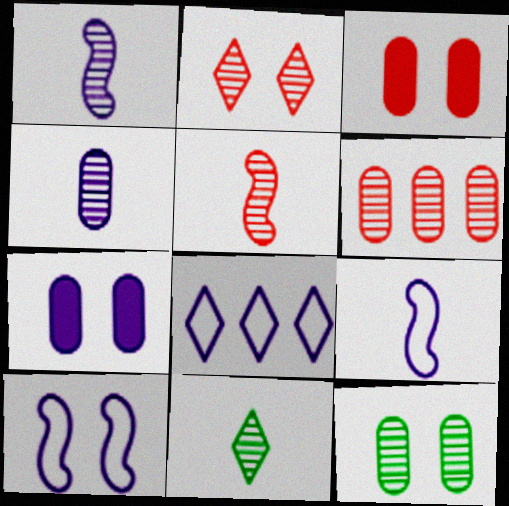[[1, 7, 8], 
[2, 5, 6], 
[4, 5, 11], 
[4, 6, 12]]